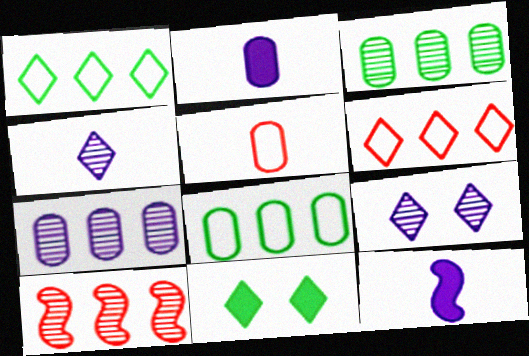[[4, 6, 11]]